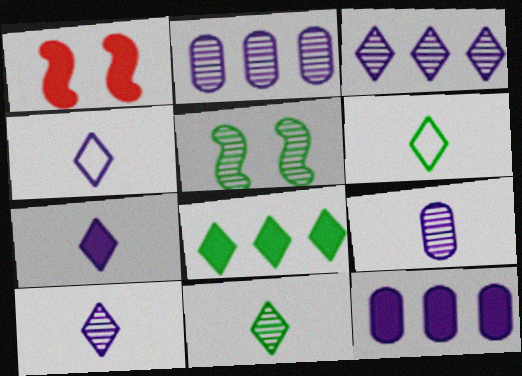[[1, 2, 6], 
[4, 7, 10]]